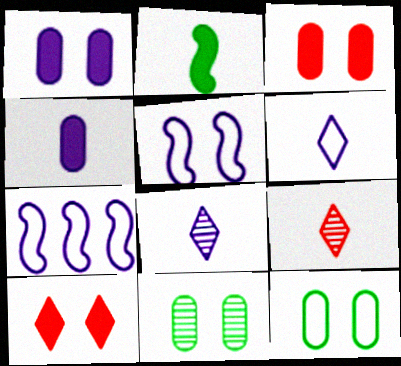[[1, 7, 8], 
[5, 10, 11]]